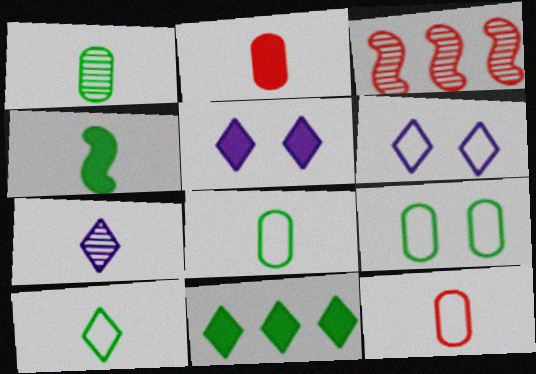[[1, 4, 10], 
[3, 5, 8], 
[4, 7, 12]]